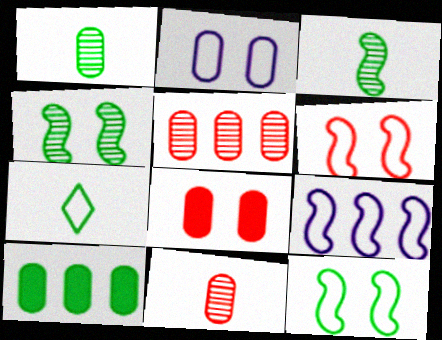[[2, 10, 11], 
[4, 7, 10]]